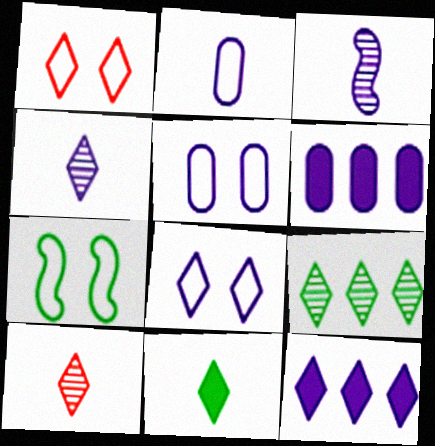[[1, 5, 7], 
[3, 5, 12], 
[3, 6, 8], 
[4, 8, 12], 
[6, 7, 10]]